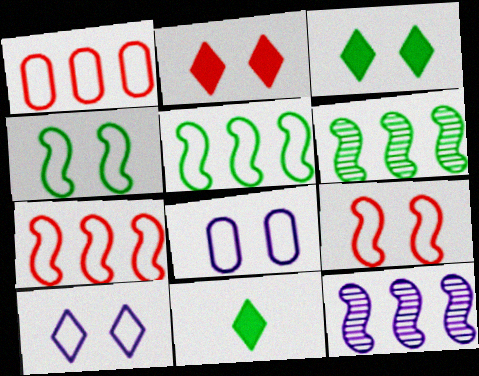[]